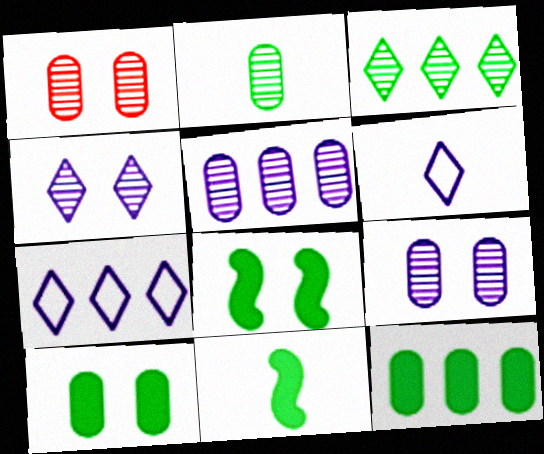[[1, 2, 5], 
[1, 7, 11]]